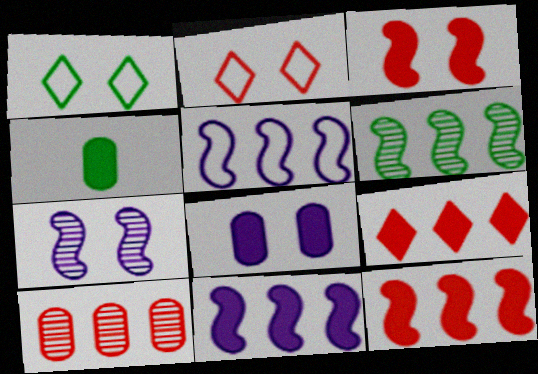[[1, 4, 6], 
[5, 6, 12]]